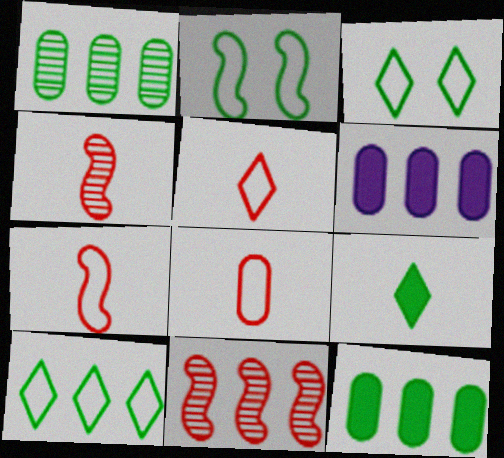[[1, 2, 9], 
[3, 4, 6], 
[5, 7, 8], 
[6, 10, 11]]